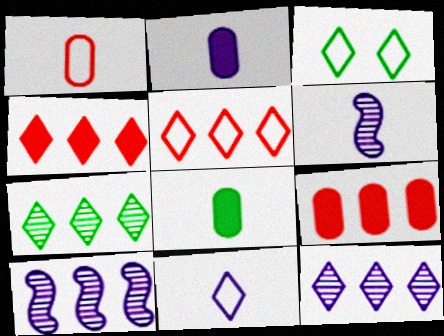[[2, 6, 11], 
[3, 5, 11], 
[3, 6, 9]]